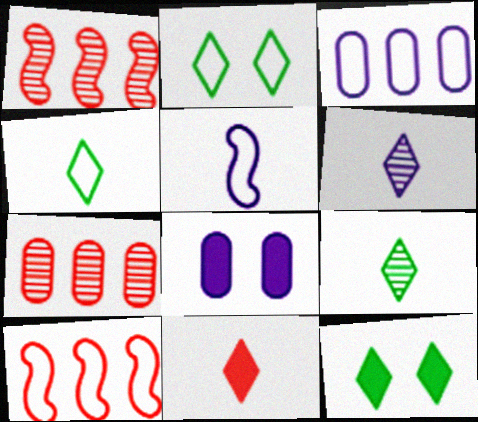[[1, 4, 8], 
[4, 6, 11], 
[5, 7, 12], 
[8, 9, 10]]